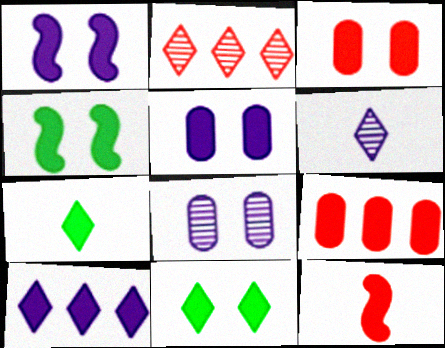[[1, 3, 11], 
[1, 7, 9]]